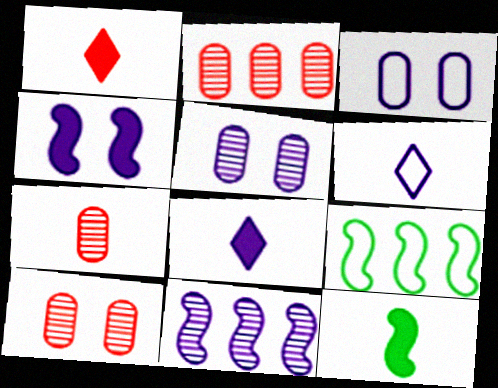[[1, 5, 9], 
[2, 7, 10], 
[3, 8, 11], 
[6, 7, 12], 
[8, 9, 10]]